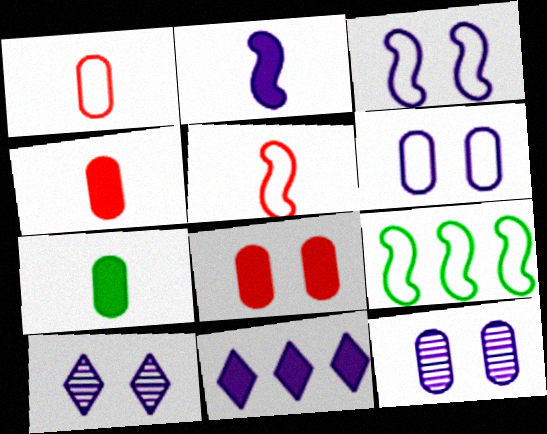[[3, 5, 9], 
[4, 9, 10]]